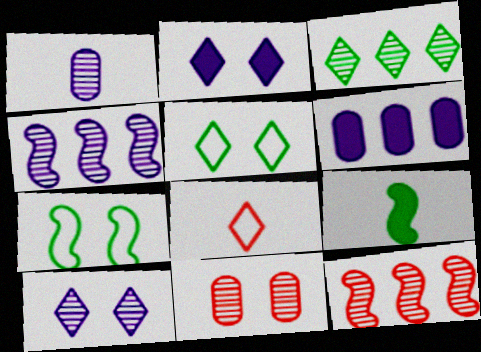[[1, 4, 10], 
[1, 8, 9], 
[2, 3, 8], 
[2, 7, 11]]